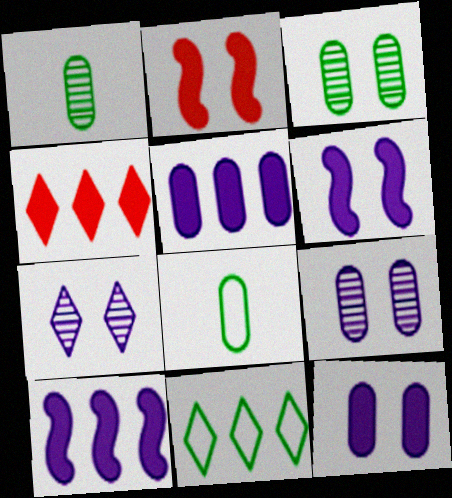[]